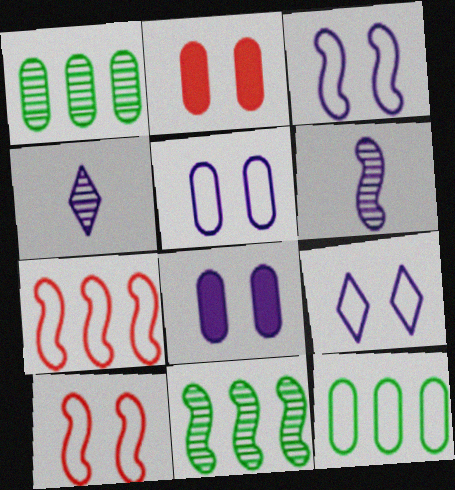[[3, 5, 9]]